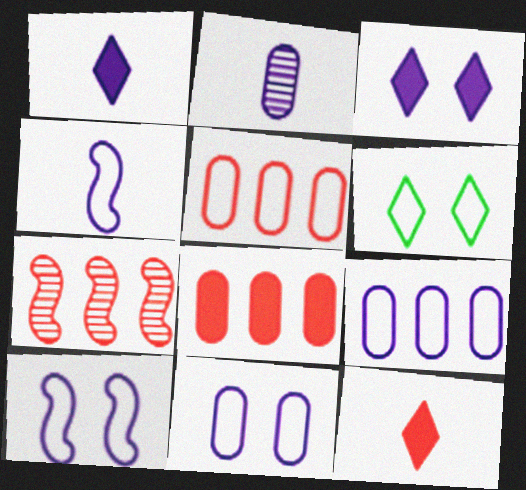[[1, 2, 4], 
[4, 5, 6]]